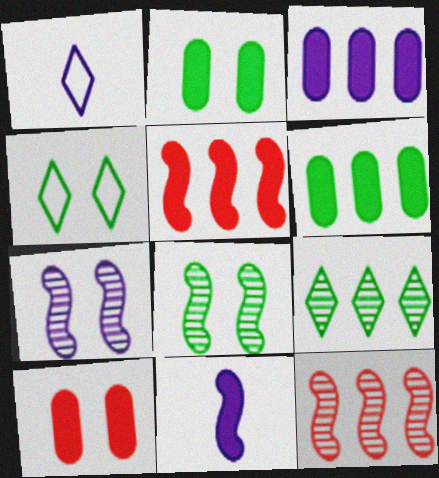[[1, 2, 12], 
[1, 3, 7], 
[2, 4, 8], 
[4, 7, 10]]